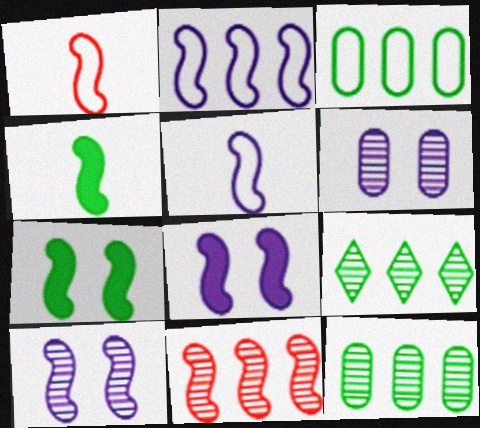[[5, 7, 11]]